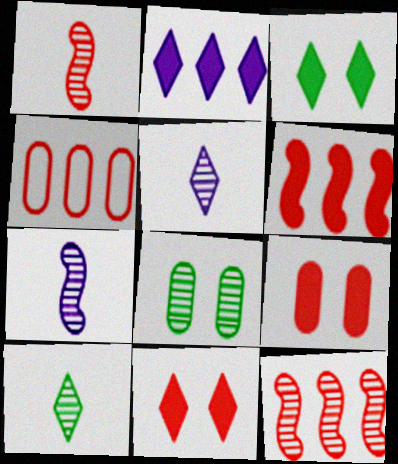[[1, 4, 11], 
[3, 4, 7], 
[5, 8, 12]]